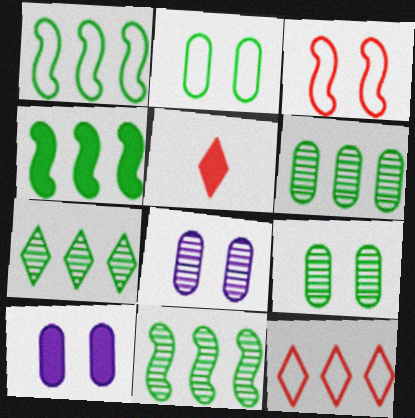[[1, 4, 11], 
[1, 5, 8], 
[4, 5, 10], 
[6, 7, 11]]